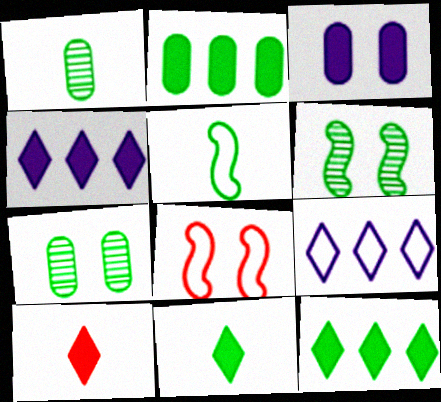[[1, 4, 8], 
[1, 5, 11], 
[5, 7, 12]]